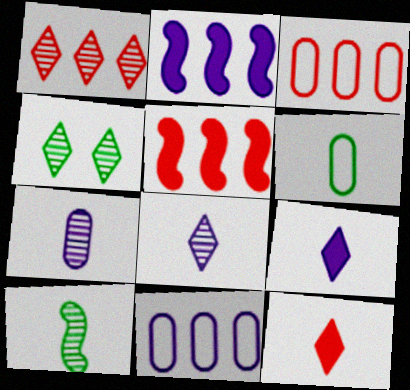[[1, 3, 5], 
[1, 4, 8]]